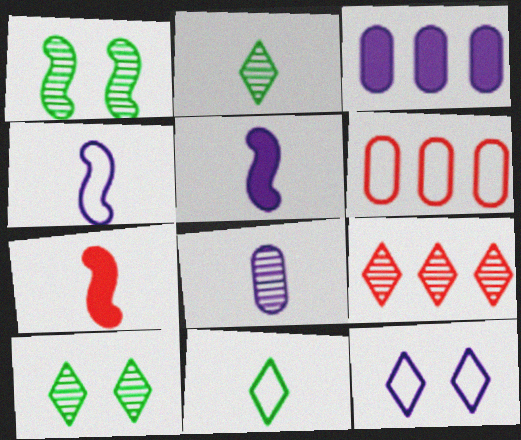[[1, 8, 9], 
[5, 6, 10], 
[7, 8, 11]]